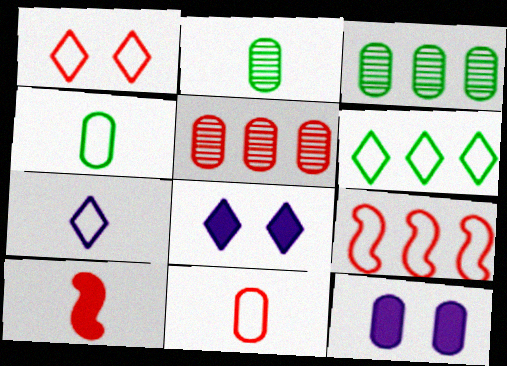[[1, 5, 10], 
[1, 6, 7], 
[1, 9, 11], 
[2, 7, 10], 
[2, 8, 9], 
[3, 11, 12], 
[4, 5, 12]]